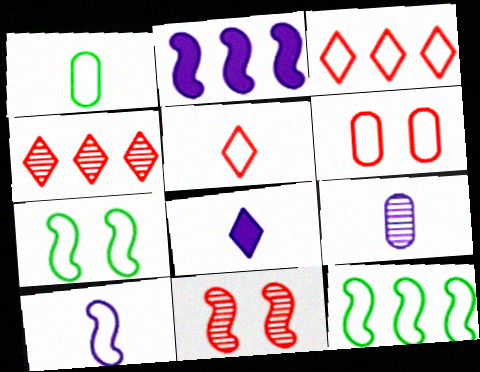[[1, 5, 10], 
[8, 9, 10]]